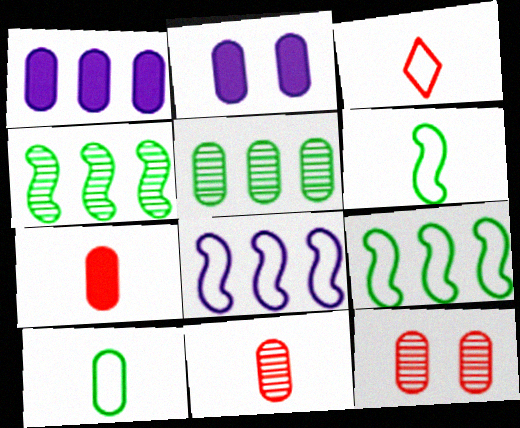[[1, 10, 12], 
[2, 3, 4]]